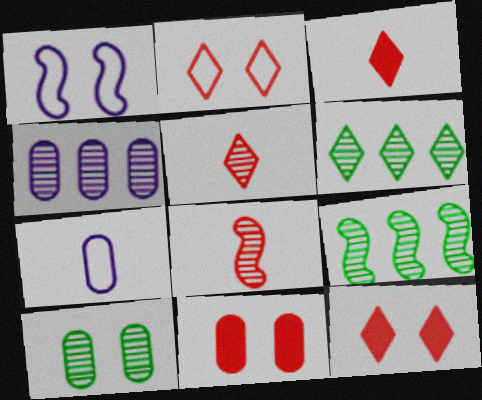[[1, 10, 12], 
[7, 9, 12]]